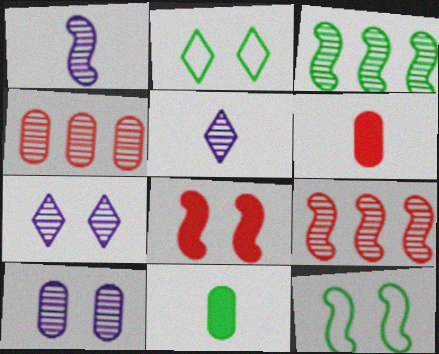[[2, 3, 11], 
[2, 8, 10]]